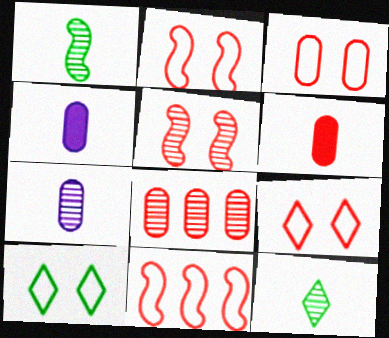[[2, 3, 9], 
[3, 6, 8]]